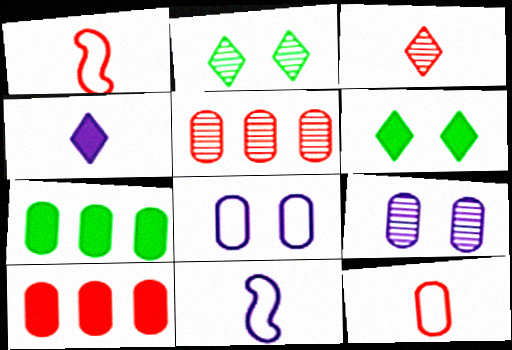[[2, 10, 11], 
[5, 6, 11], 
[7, 9, 12]]